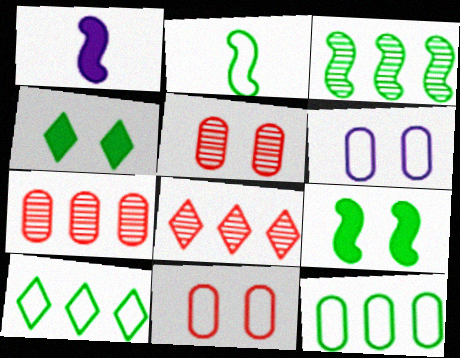[[1, 5, 10], 
[2, 3, 9]]